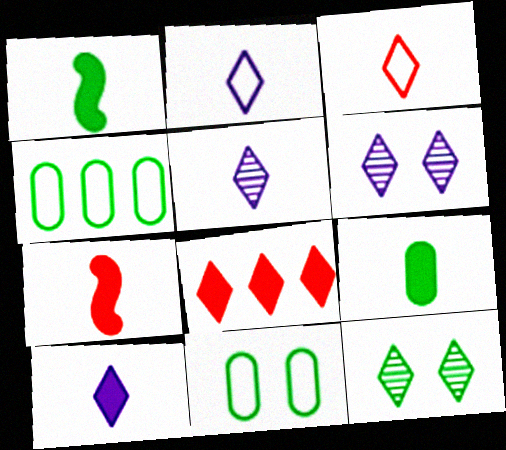[[1, 4, 12], 
[2, 5, 10], 
[2, 8, 12], 
[4, 6, 7], 
[7, 9, 10]]